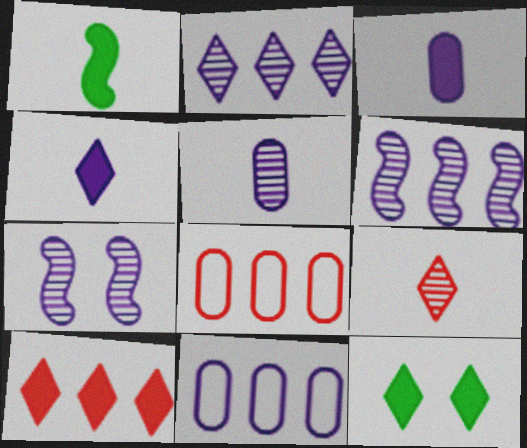[[2, 5, 7], 
[4, 7, 11], 
[4, 10, 12]]